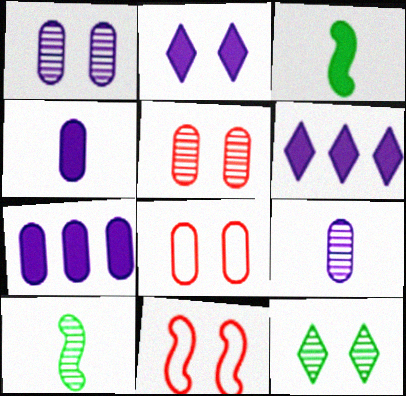[[6, 8, 10]]